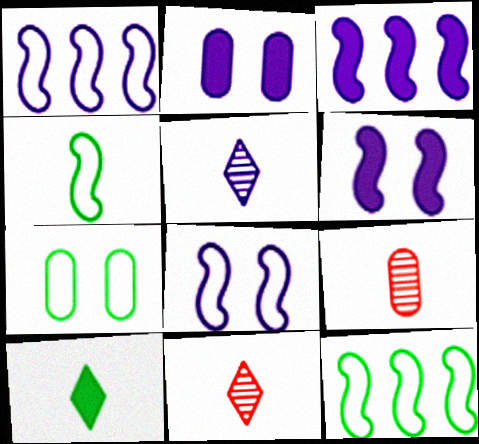[[1, 2, 5], 
[2, 11, 12], 
[3, 7, 11]]